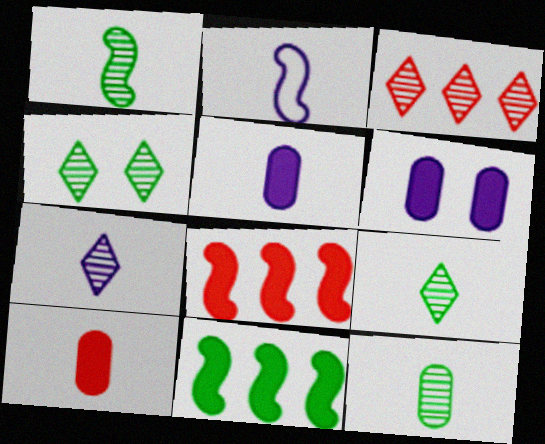[[1, 9, 12], 
[2, 5, 7], 
[2, 9, 10], 
[3, 4, 7]]